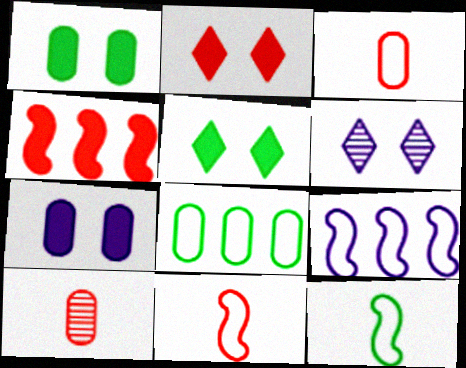[[5, 9, 10], 
[7, 8, 10]]